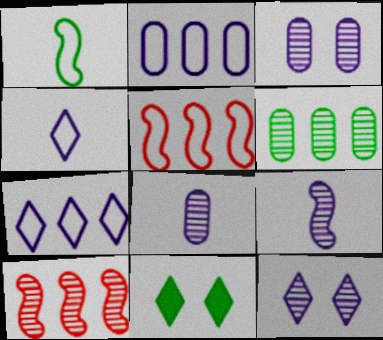[[1, 6, 11], 
[5, 8, 11]]